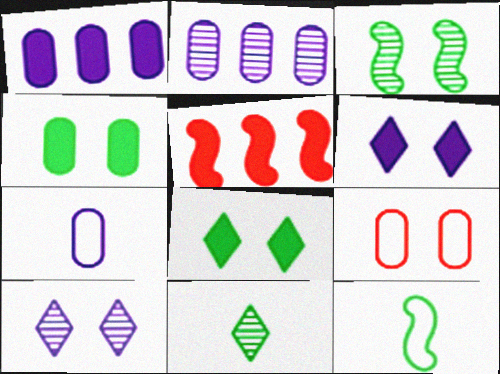[[3, 6, 9]]